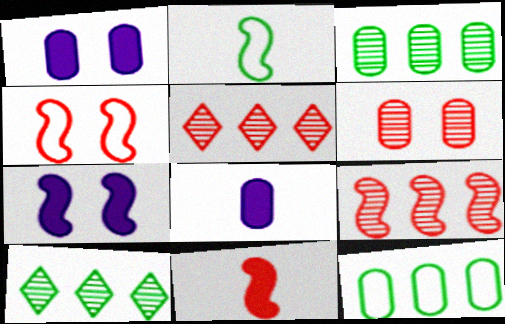[[1, 2, 5], 
[2, 7, 9], 
[4, 8, 10], 
[4, 9, 11], 
[6, 8, 12]]